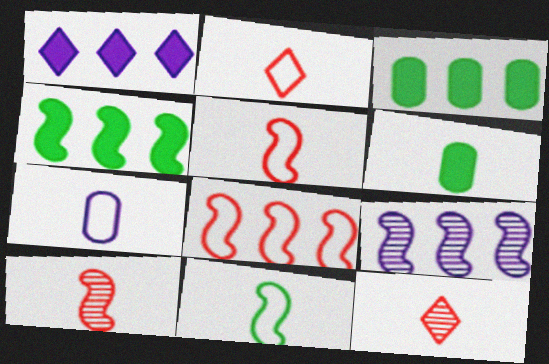[[2, 7, 11], 
[4, 8, 9]]